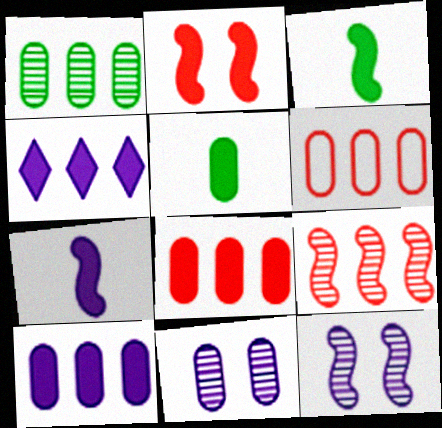[[1, 6, 10], 
[2, 4, 5], 
[5, 6, 11]]